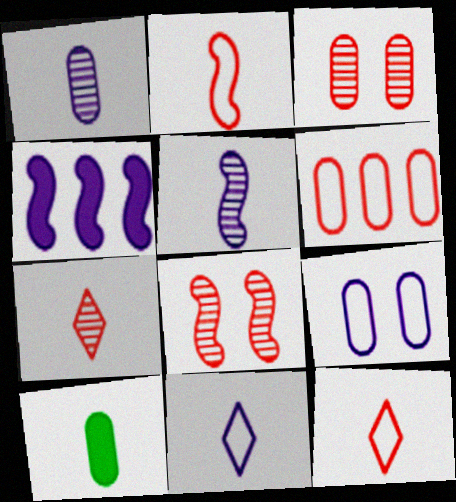[[5, 10, 12]]